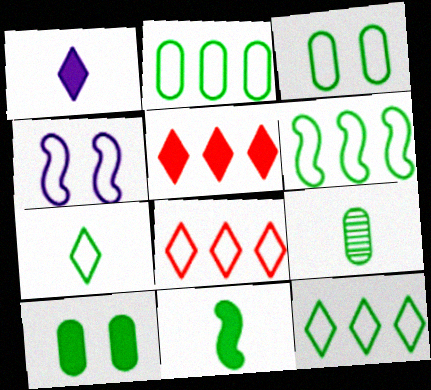[[2, 6, 12], 
[2, 9, 10], 
[3, 6, 7], 
[4, 5, 9], 
[7, 9, 11]]